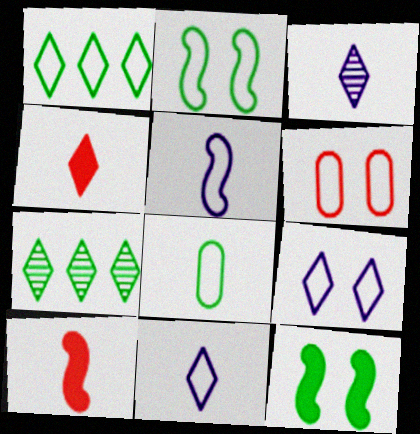[[1, 2, 8], 
[1, 5, 6], 
[2, 6, 9], 
[3, 8, 10], 
[4, 7, 9], 
[7, 8, 12]]